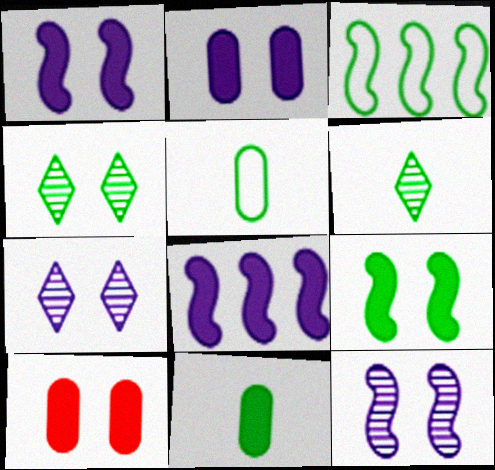[[3, 4, 11]]